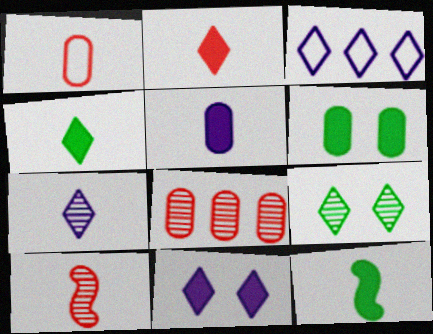[[1, 2, 10], 
[1, 7, 12], 
[2, 3, 9], 
[2, 5, 12], 
[3, 6, 10], 
[3, 7, 11]]